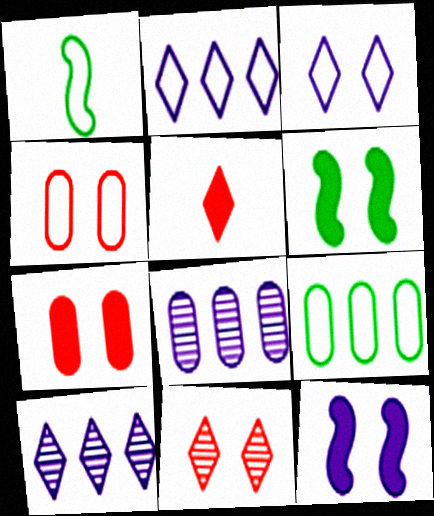[[1, 2, 4], 
[1, 7, 10]]